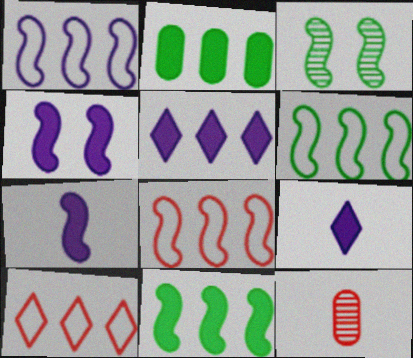[[1, 6, 8], 
[3, 7, 8]]